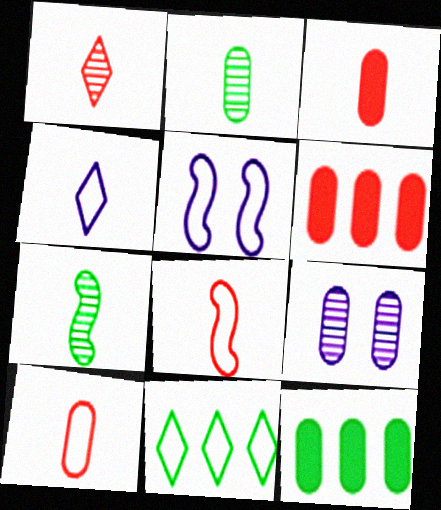[[1, 3, 8], 
[1, 5, 12], 
[3, 4, 7], 
[5, 10, 11], 
[9, 10, 12]]